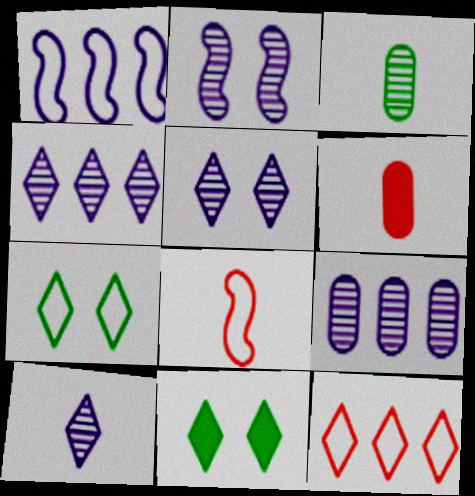[[2, 9, 10], 
[4, 5, 10], 
[8, 9, 11], 
[10, 11, 12]]